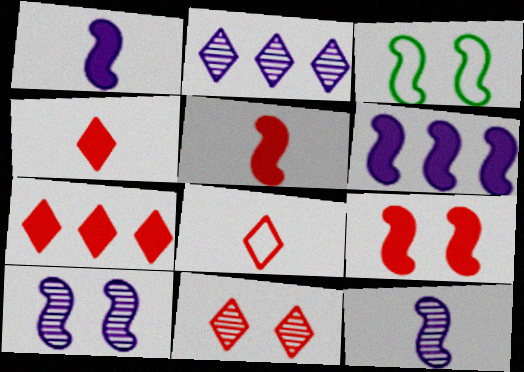[[3, 9, 10], 
[7, 8, 11]]